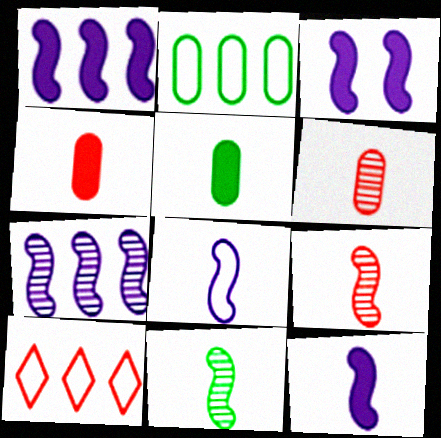[[1, 3, 12], 
[3, 7, 8]]